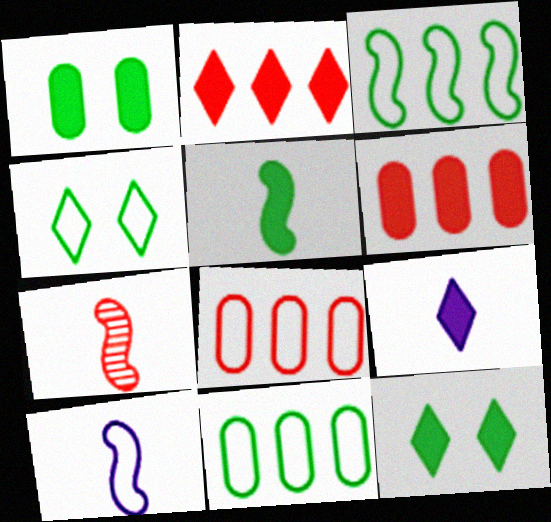[[2, 9, 12], 
[4, 8, 10], 
[5, 7, 10]]